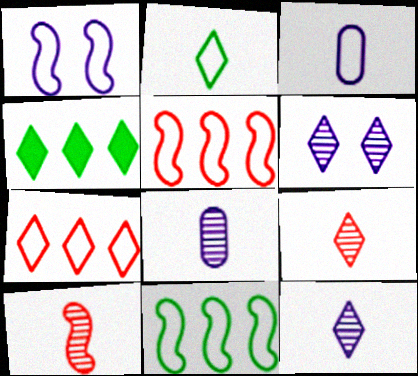[]